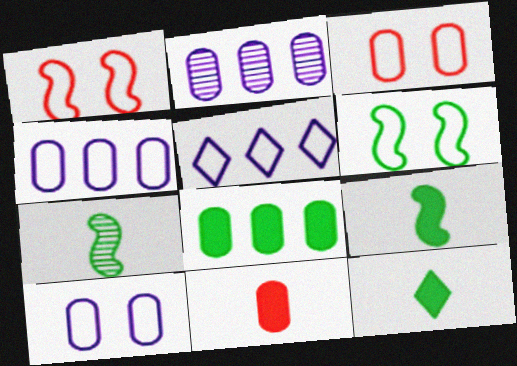[[1, 2, 12]]